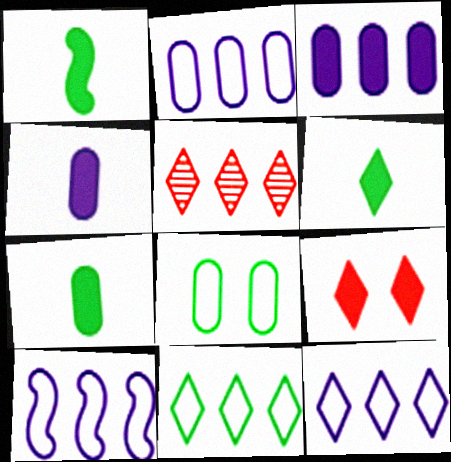[[1, 3, 9], 
[1, 6, 7], 
[2, 10, 12]]